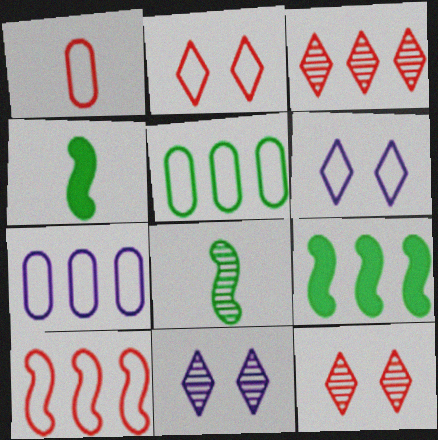[[1, 2, 10], 
[1, 9, 11], 
[3, 7, 9], 
[4, 7, 12]]